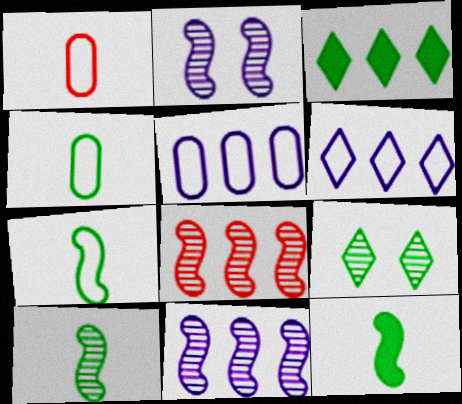[[1, 2, 3], 
[2, 8, 10], 
[3, 5, 8], 
[7, 10, 12]]